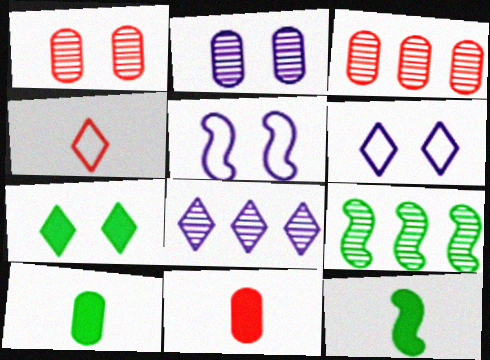[[1, 5, 7], 
[3, 6, 12], 
[3, 8, 9], 
[4, 7, 8], 
[6, 9, 11]]